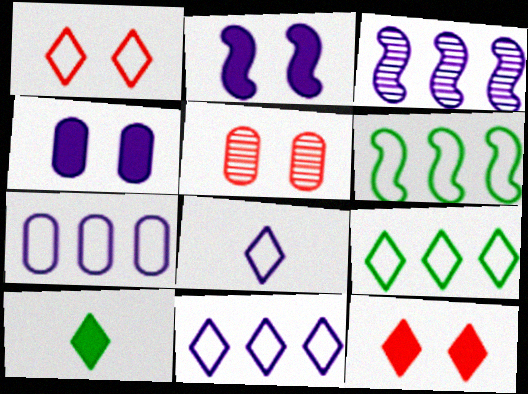[[1, 8, 9], 
[3, 4, 8]]